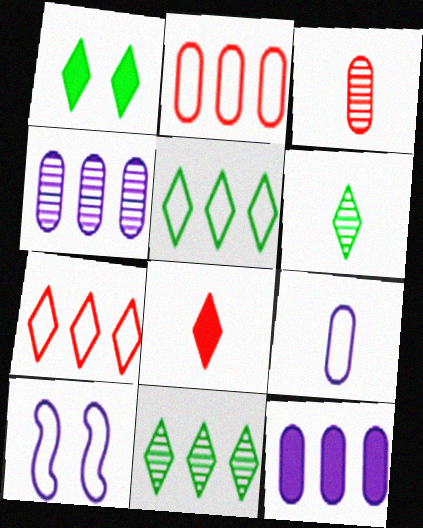[[1, 5, 6]]